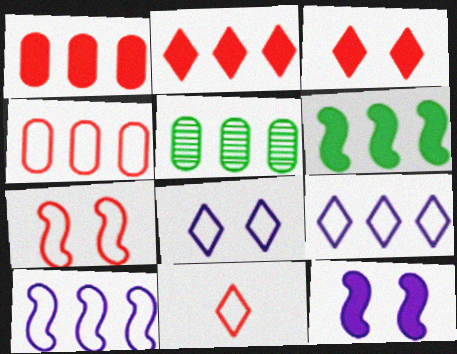[[2, 5, 10], 
[4, 7, 11], 
[5, 11, 12]]